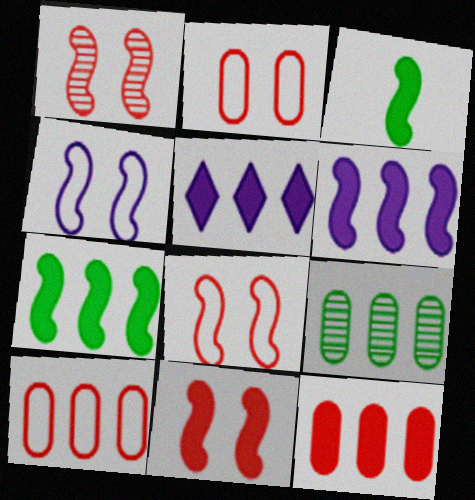[[1, 8, 11], 
[3, 6, 11], 
[5, 7, 12]]